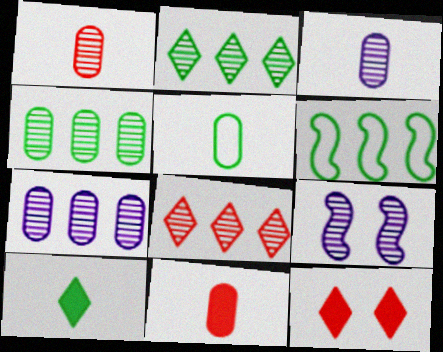[[1, 2, 9], 
[3, 5, 11], 
[3, 6, 12]]